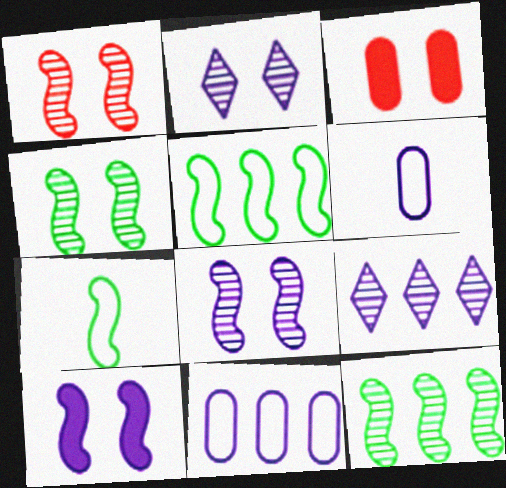[[1, 4, 8], 
[3, 7, 9], 
[6, 9, 10]]